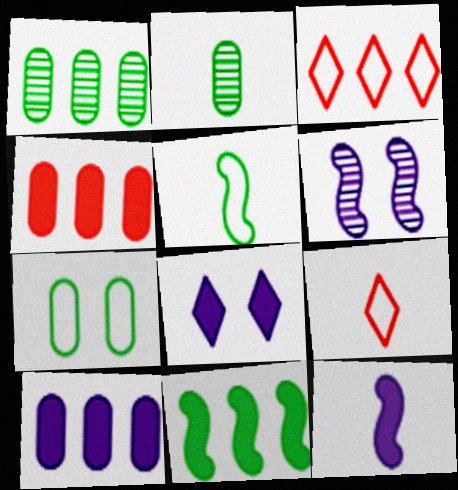[[2, 9, 12], 
[8, 10, 12]]